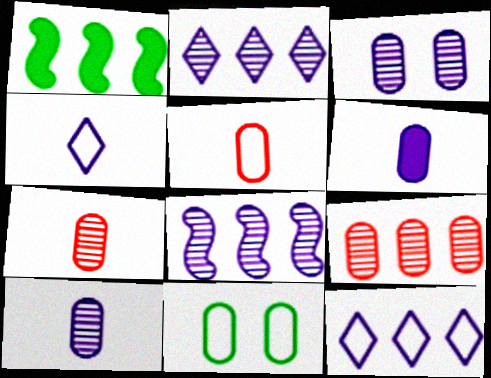[[1, 9, 12], 
[6, 9, 11]]